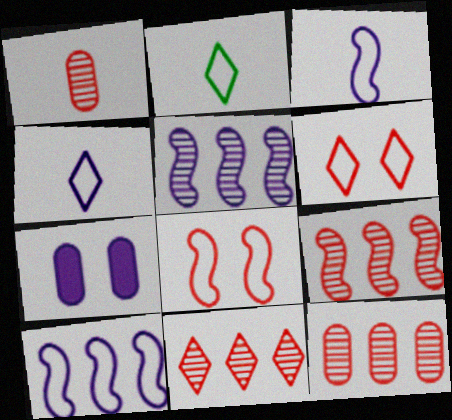[[2, 7, 9], 
[4, 5, 7], 
[9, 11, 12]]